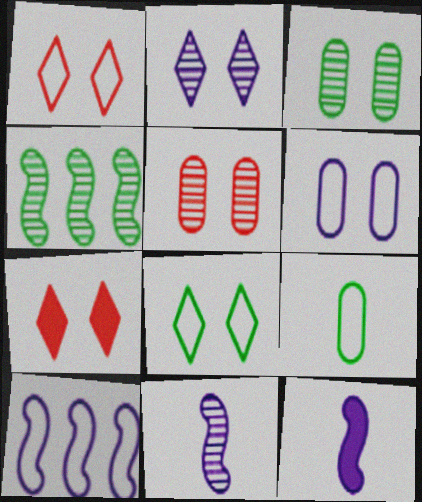[[1, 9, 10], 
[2, 7, 8]]